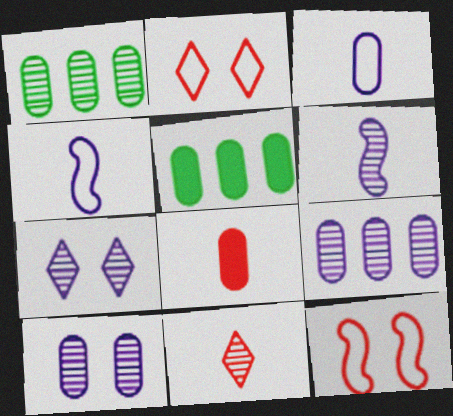[[2, 5, 6], 
[6, 7, 9]]